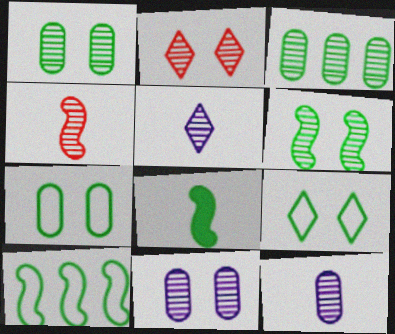[[2, 6, 11], 
[3, 8, 9], 
[6, 8, 10]]